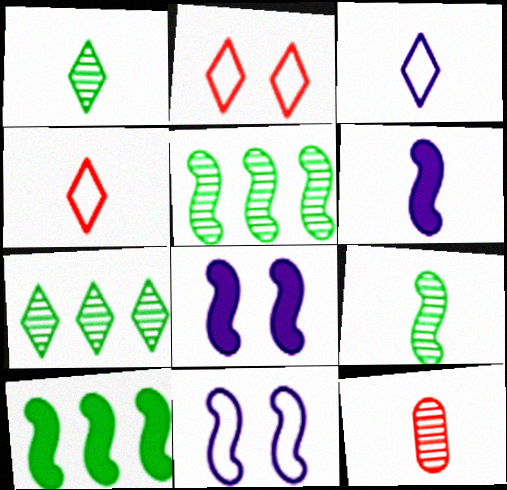[]